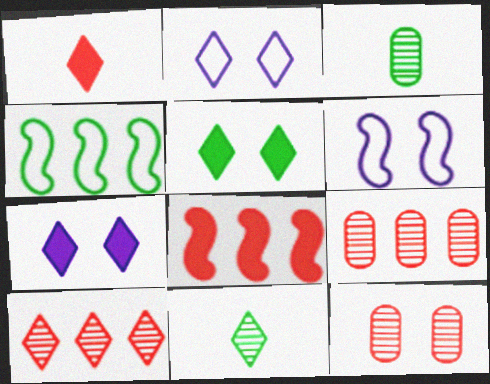[[2, 3, 8], 
[3, 4, 5], 
[5, 6, 12]]